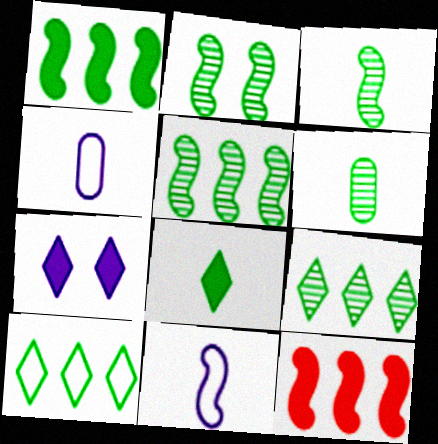[[2, 3, 5], 
[2, 6, 9], 
[2, 11, 12]]